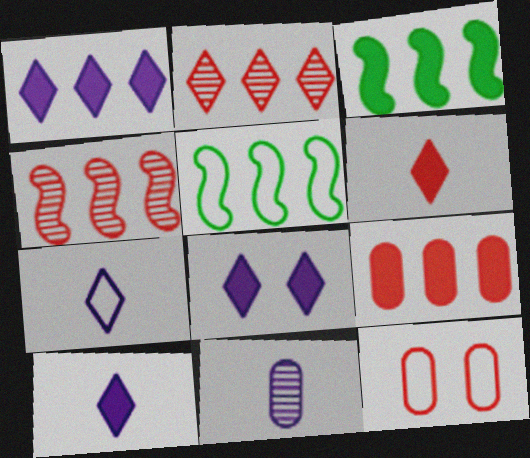[[1, 3, 9], 
[1, 8, 10], 
[4, 6, 12], 
[5, 7, 12]]